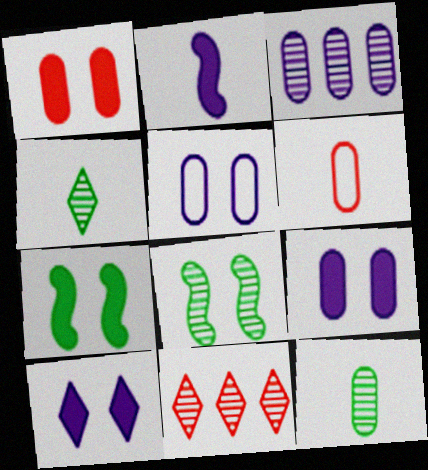[[1, 7, 10], 
[2, 4, 6]]